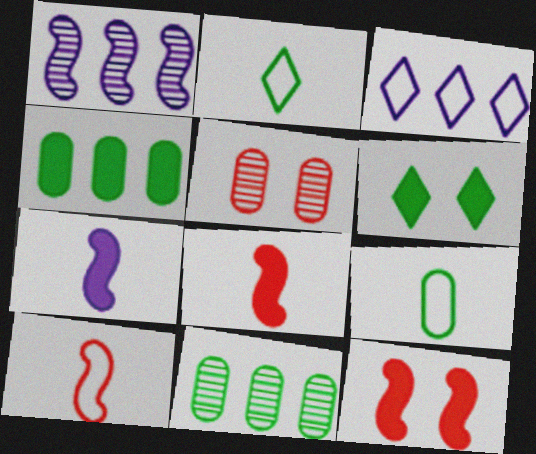[]